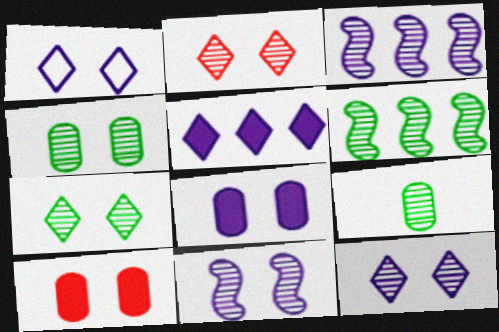[[1, 8, 11], 
[2, 3, 9], 
[2, 4, 11], 
[2, 7, 12], 
[6, 7, 9]]